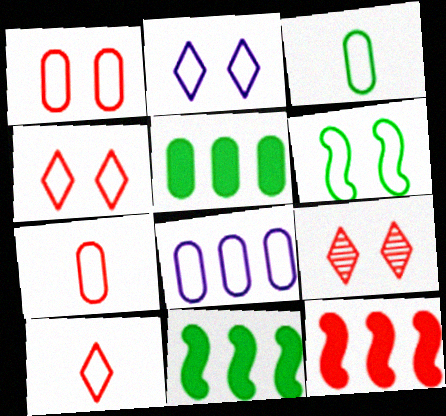[[1, 2, 6], 
[1, 3, 8], 
[6, 8, 10], 
[7, 9, 12]]